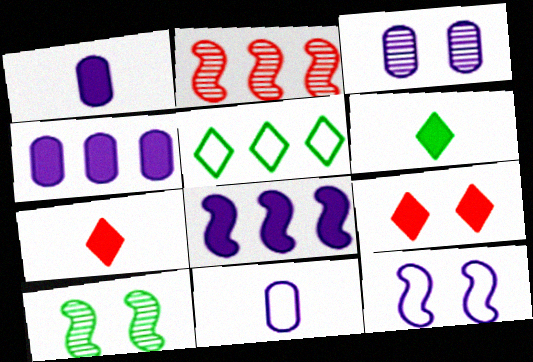[[2, 4, 5], 
[3, 4, 11]]